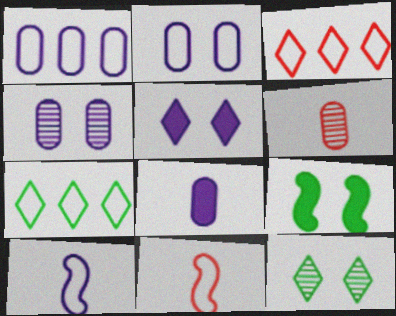[[1, 4, 8], 
[2, 7, 11]]